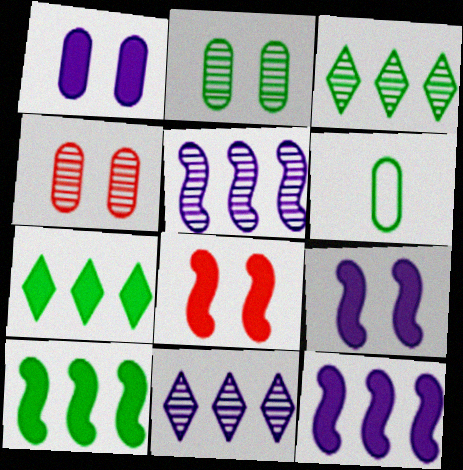[[6, 8, 11]]